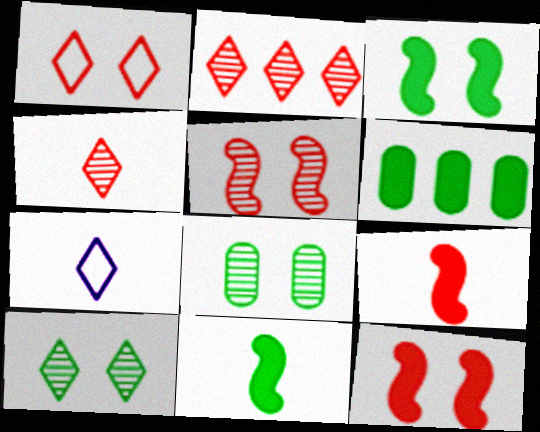[[5, 6, 7]]